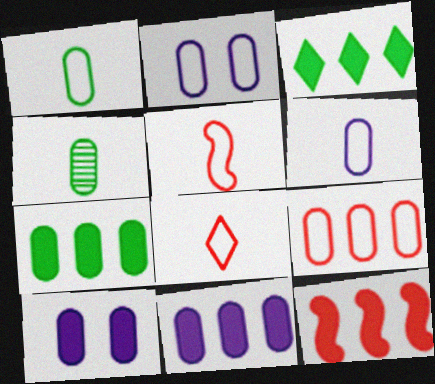[[1, 2, 9], 
[3, 11, 12], 
[4, 9, 10]]